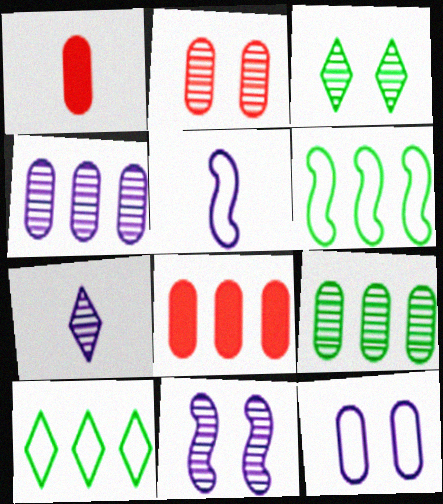[[1, 9, 12], 
[1, 10, 11], 
[2, 3, 11], 
[3, 5, 8], 
[4, 7, 11]]